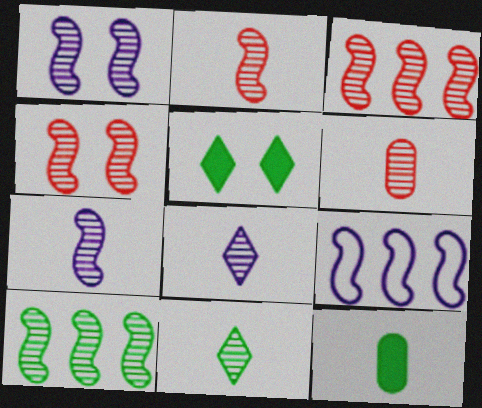[[1, 2, 10], 
[2, 3, 4], 
[4, 7, 10], 
[5, 6, 9], 
[6, 7, 11]]